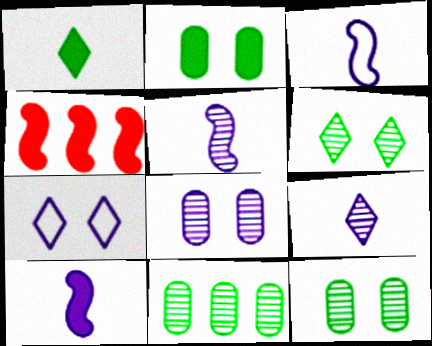[[3, 5, 10]]